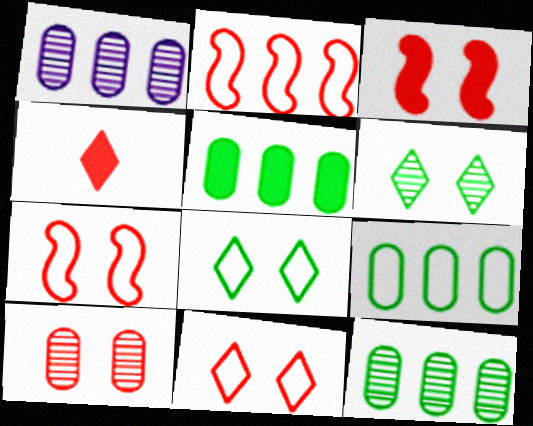[[2, 4, 10], 
[3, 10, 11], 
[5, 9, 12]]